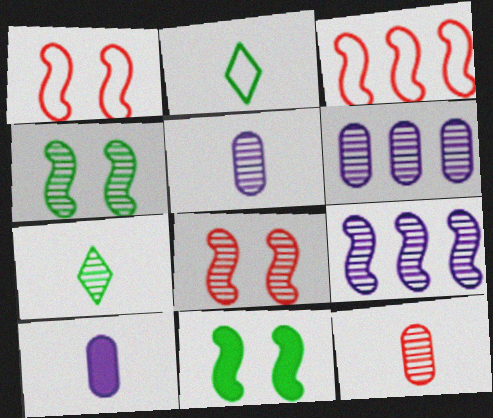[[6, 7, 8]]